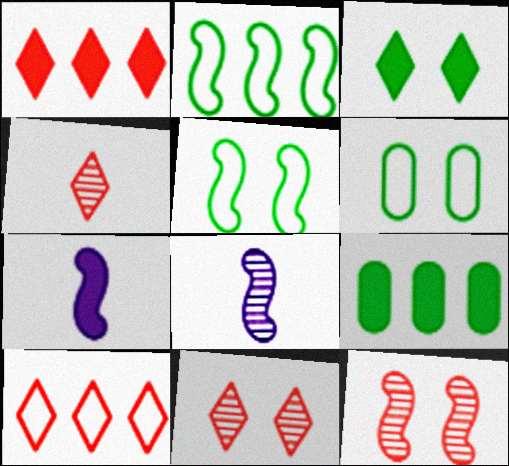[[1, 6, 8], 
[2, 7, 12]]